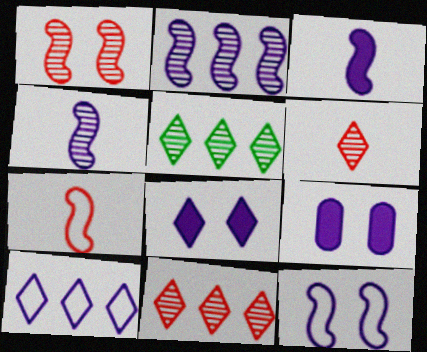[[2, 3, 12], 
[4, 9, 10], 
[5, 7, 9]]